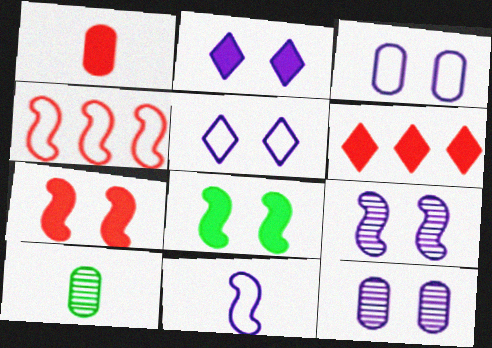[[1, 6, 7], 
[2, 3, 9], 
[2, 4, 10]]